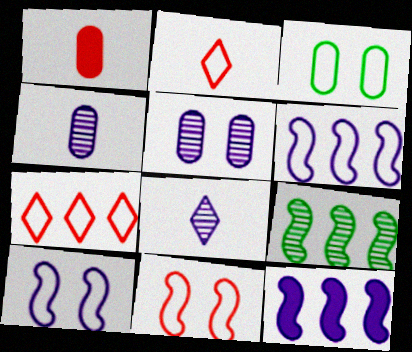[[2, 3, 6]]